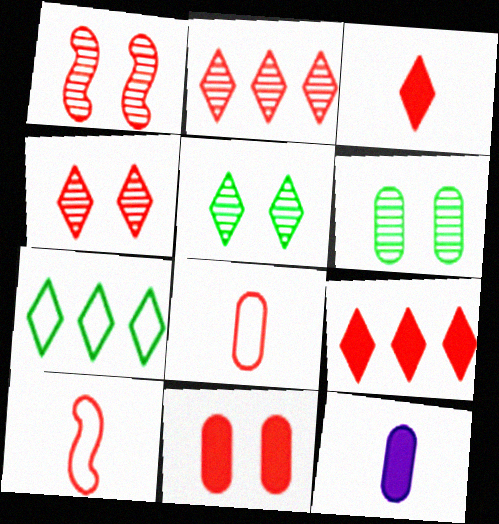[[1, 7, 12], 
[1, 8, 9], 
[2, 10, 11]]